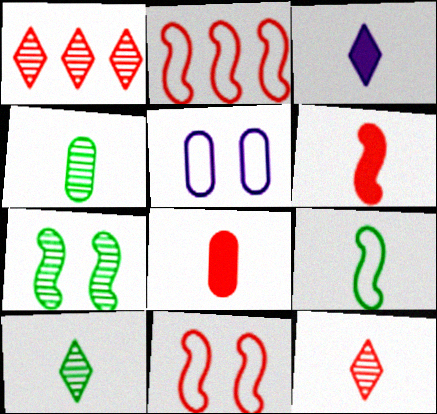[[1, 8, 11]]